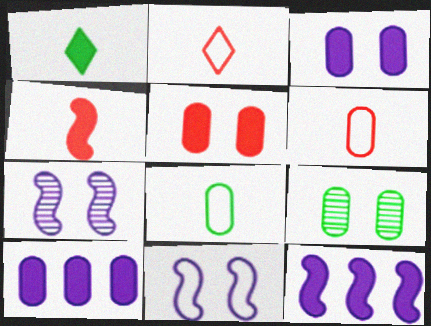[[1, 5, 12], 
[2, 9, 12], 
[6, 9, 10]]